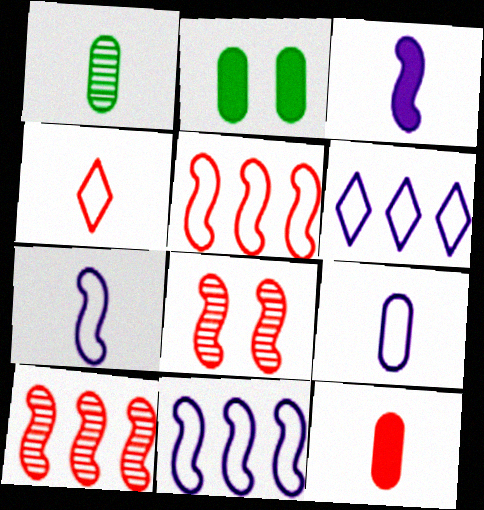[[1, 3, 4], 
[1, 9, 12]]